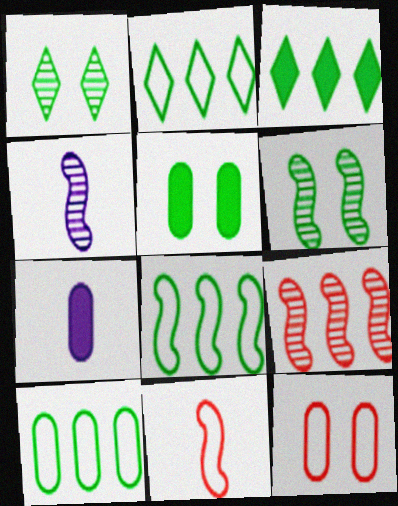[[2, 8, 10], 
[3, 4, 12], 
[4, 6, 9]]